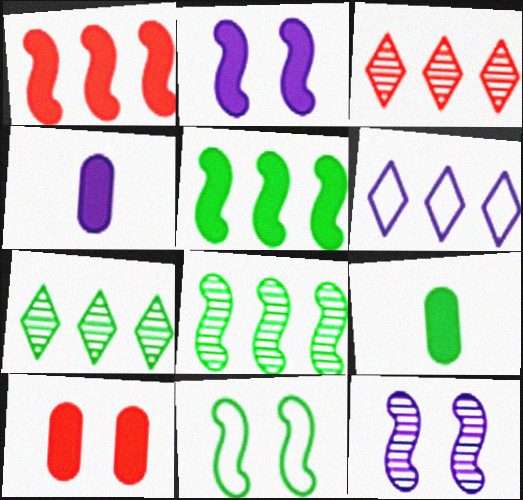[[3, 4, 11], 
[4, 6, 12], 
[7, 9, 11]]